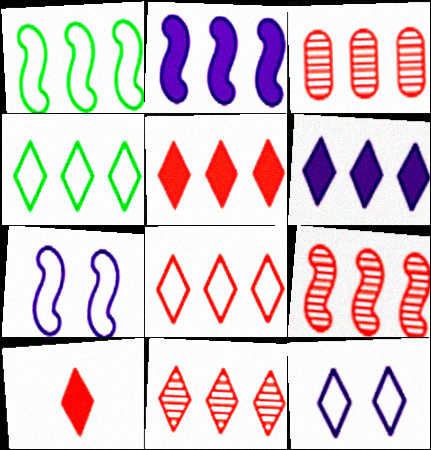[[1, 2, 9], 
[1, 3, 6], 
[2, 3, 4], 
[3, 9, 11], 
[4, 6, 11], 
[5, 8, 11]]